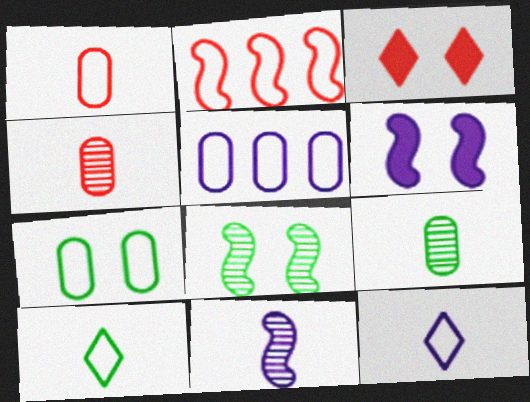[[1, 5, 7], 
[2, 3, 4], 
[2, 7, 12]]